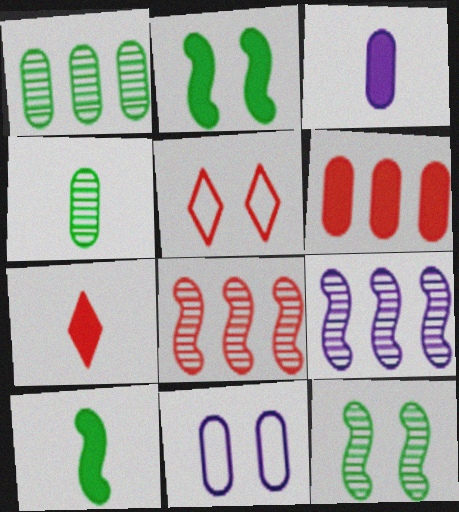[[3, 7, 10], 
[4, 6, 11]]